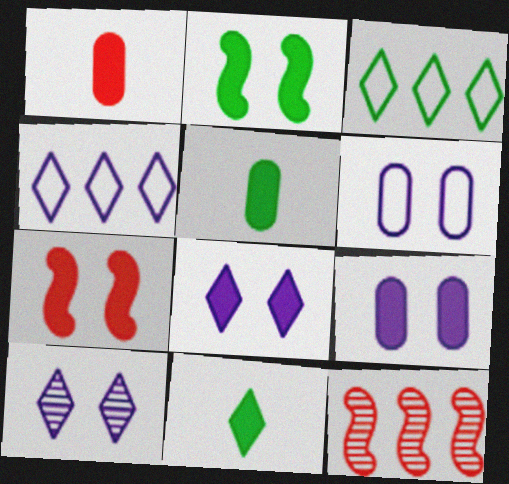[[6, 11, 12]]